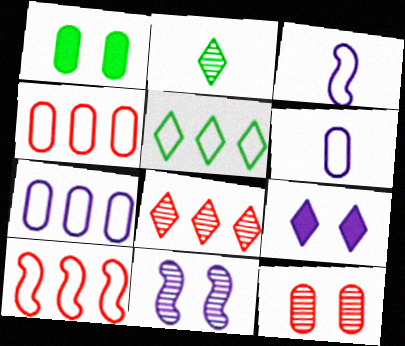[[1, 3, 8], 
[5, 7, 10]]